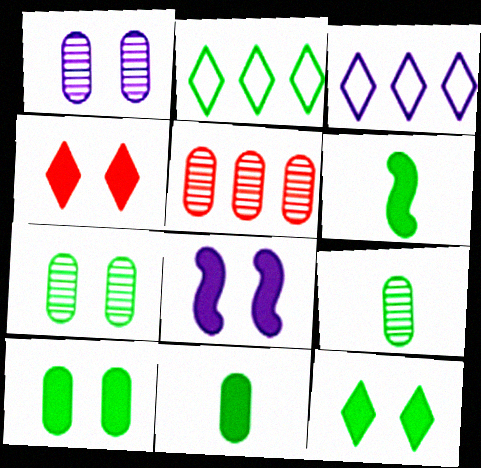[[1, 5, 9], 
[2, 6, 7], 
[4, 8, 10]]